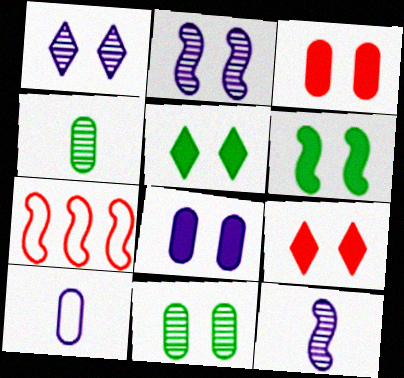[[6, 7, 12], 
[6, 8, 9]]